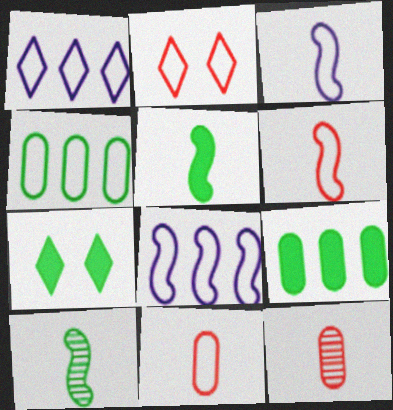[[2, 3, 4], 
[4, 7, 10], 
[5, 7, 9], 
[7, 8, 12]]